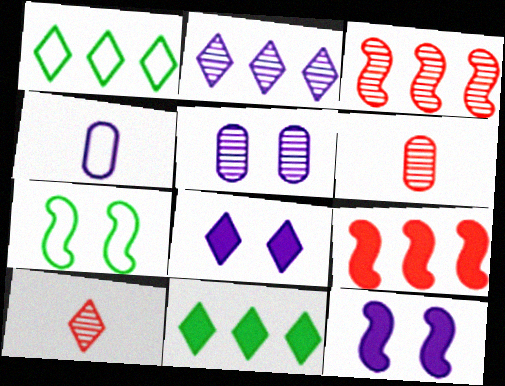[[1, 6, 12], 
[1, 8, 10], 
[2, 4, 12]]